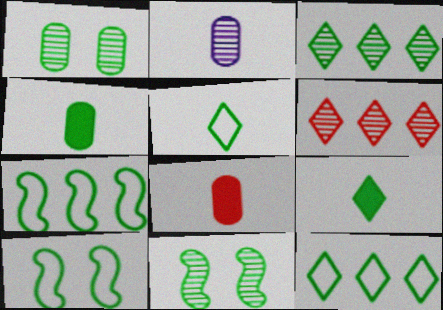[[1, 7, 9], 
[2, 6, 11], 
[3, 4, 10], 
[4, 11, 12]]